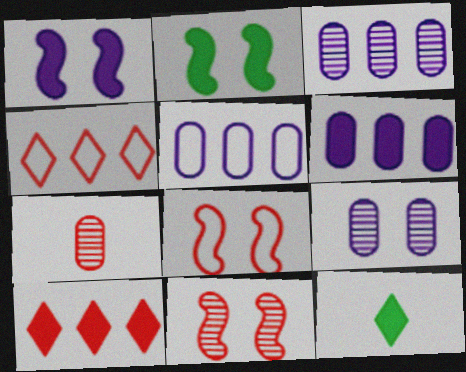[[3, 5, 6], 
[3, 8, 12], 
[5, 11, 12], 
[7, 8, 10]]